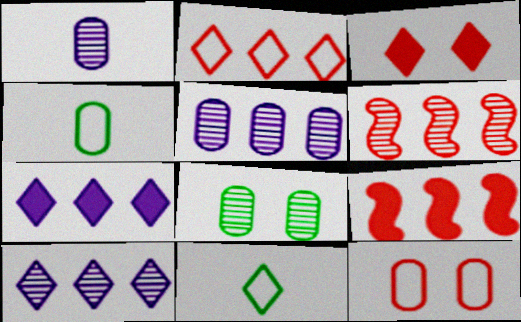[[3, 10, 11]]